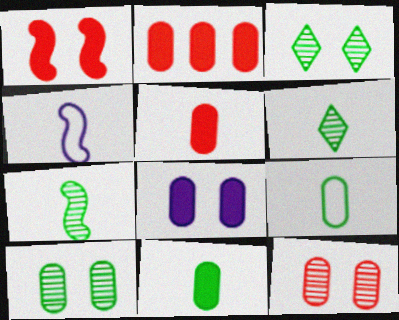[[2, 3, 4], 
[2, 8, 11], 
[4, 5, 6]]